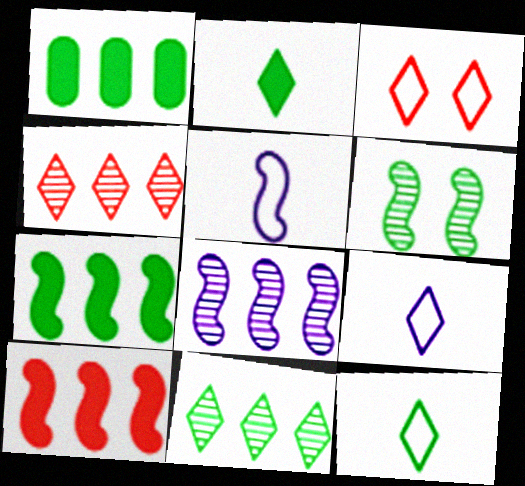[[1, 6, 12], 
[5, 6, 10]]